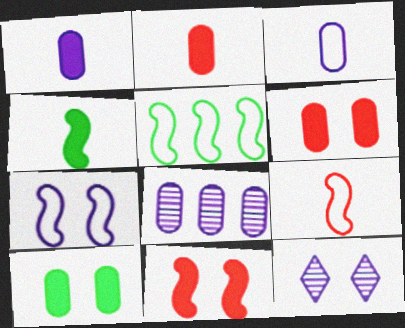[[2, 5, 12], 
[5, 7, 9]]